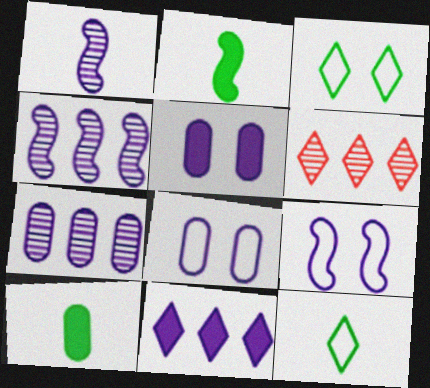[[1, 8, 11], 
[2, 6, 8], 
[6, 9, 10]]